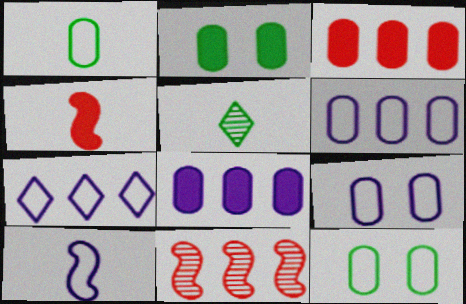[[7, 9, 10]]